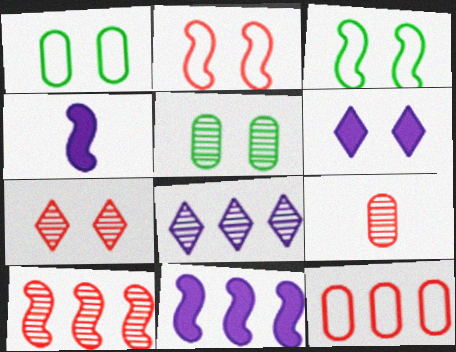[[2, 5, 6], 
[3, 4, 10], 
[7, 9, 10]]